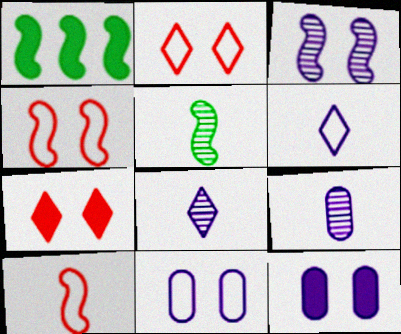[[1, 2, 9], 
[1, 3, 10]]